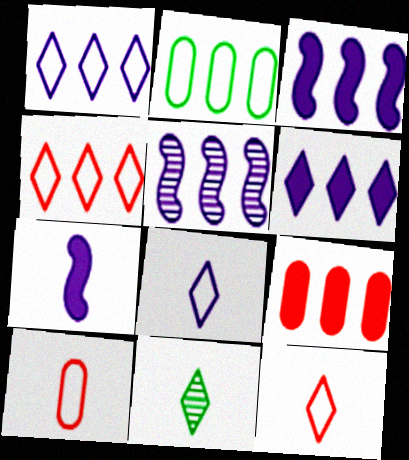[[7, 10, 11]]